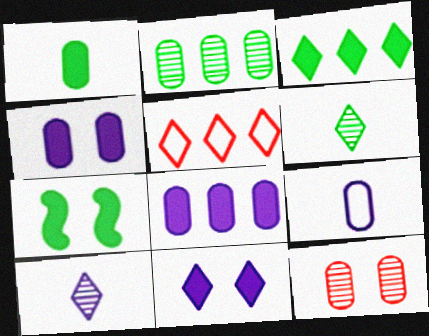[[1, 3, 7], 
[5, 6, 11]]